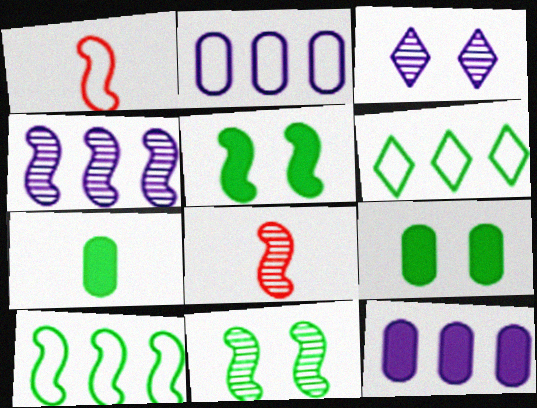[[1, 4, 5], 
[4, 8, 11], 
[6, 7, 11]]